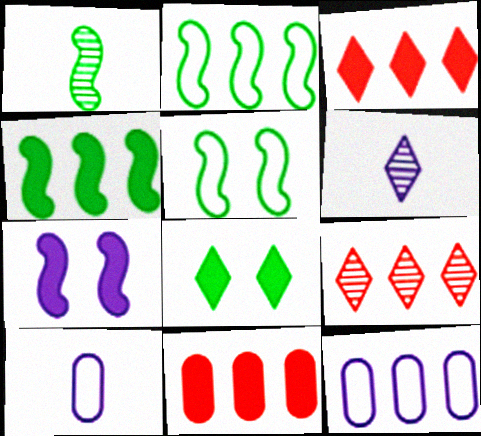[[1, 4, 5], 
[4, 9, 12], 
[5, 6, 11], 
[6, 7, 12]]